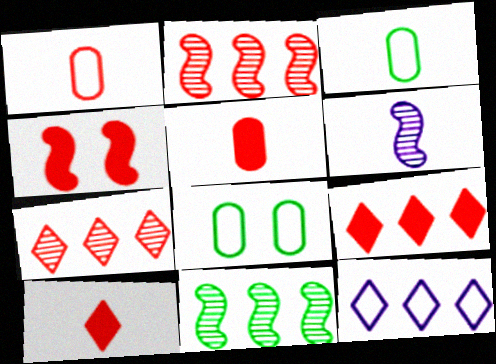[[1, 4, 7], 
[3, 6, 10], 
[4, 5, 9], 
[6, 8, 9]]